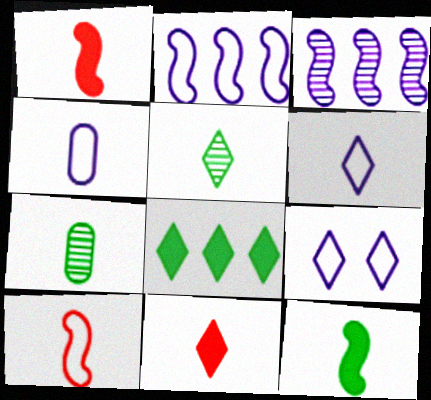[[1, 4, 5], 
[1, 6, 7], 
[2, 4, 9], 
[5, 6, 11]]